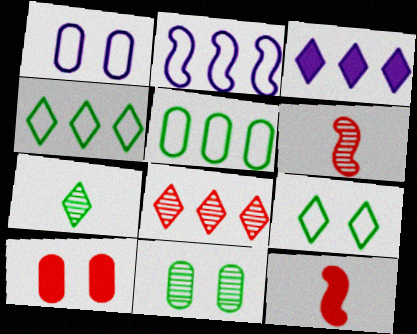[[1, 10, 11], 
[2, 7, 10], 
[3, 4, 8]]